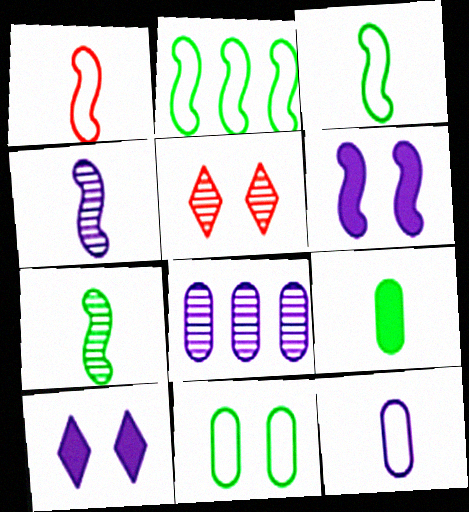[[5, 6, 11], 
[5, 7, 8]]